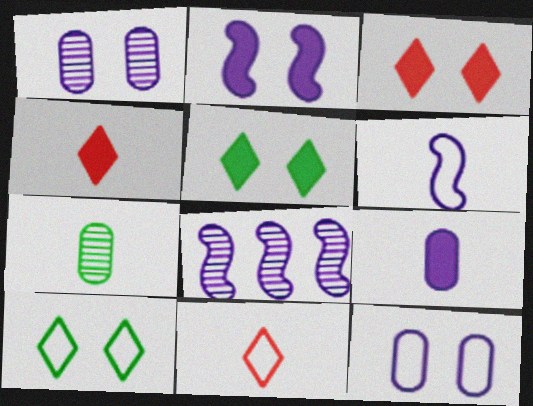[[2, 6, 8], 
[4, 6, 7]]